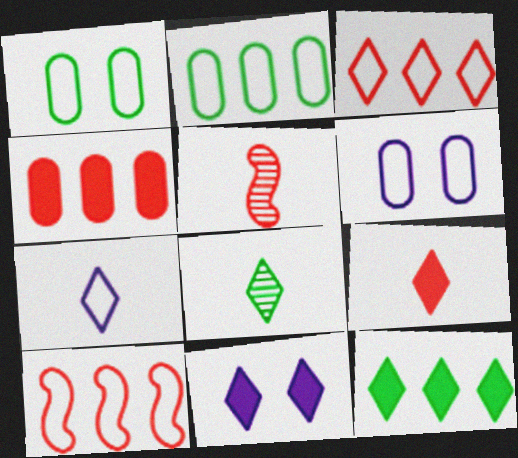[[1, 7, 10], 
[2, 5, 11], 
[3, 8, 11], 
[5, 6, 12], 
[7, 8, 9], 
[9, 11, 12]]